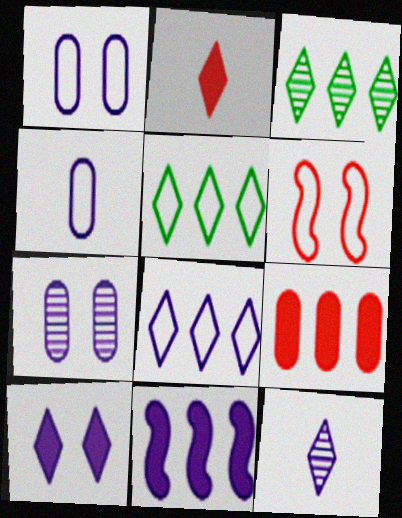[[1, 11, 12], 
[4, 5, 6], 
[8, 10, 12]]